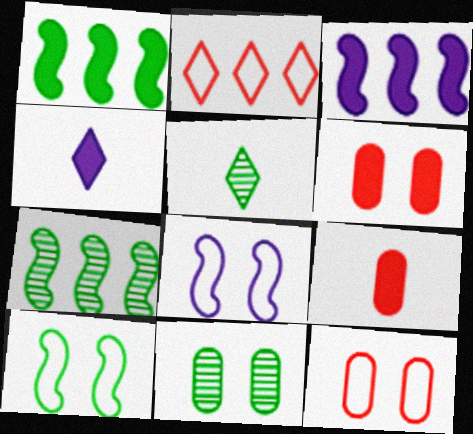[[1, 4, 6], 
[3, 5, 12], 
[4, 7, 12], 
[5, 7, 11]]